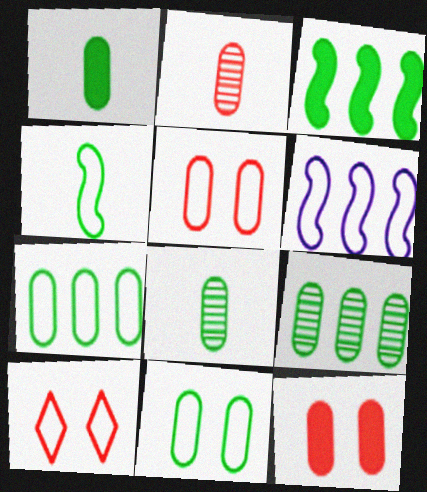[[1, 9, 11]]